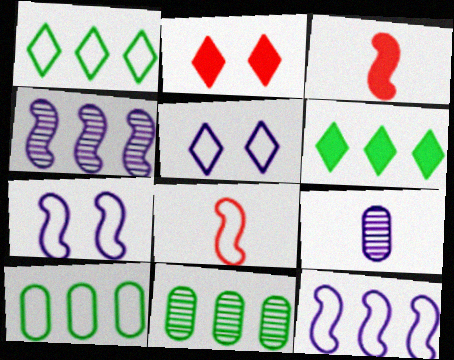[[3, 5, 11], 
[5, 8, 10]]